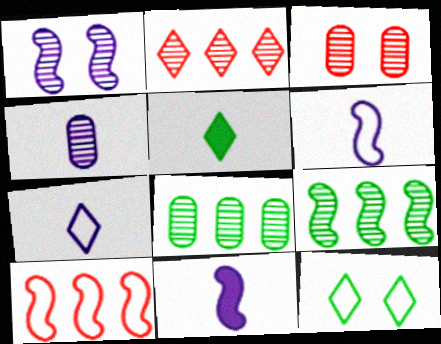[[3, 4, 8], 
[4, 7, 11]]